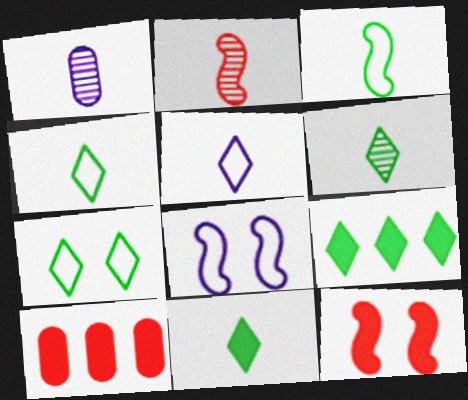[[1, 2, 6], 
[4, 6, 11], 
[6, 7, 9], 
[6, 8, 10]]